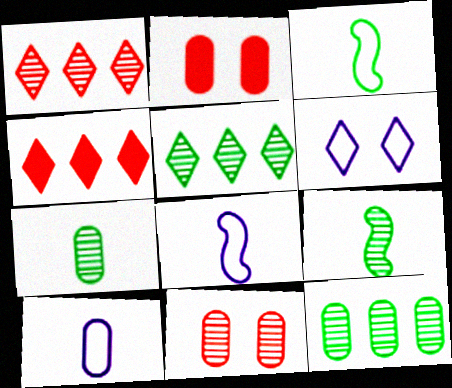[[2, 5, 8], 
[2, 10, 12]]